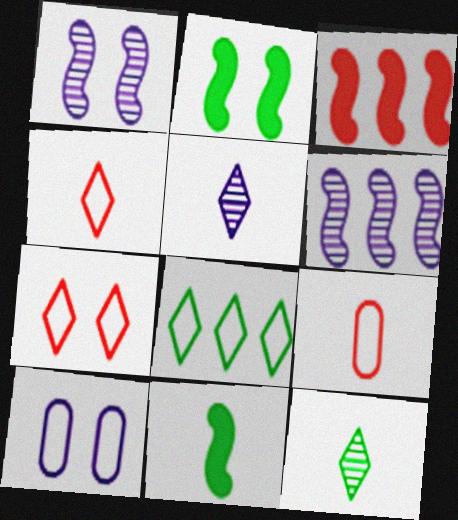[[3, 10, 12], 
[5, 9, 11]]